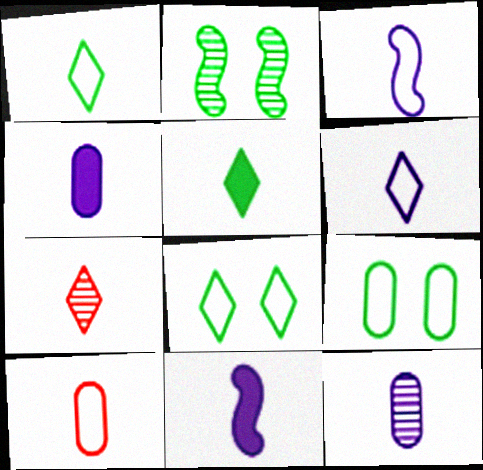[[1, 3, 10], 
[5, 6, 7], 
[6, 11, 12]]